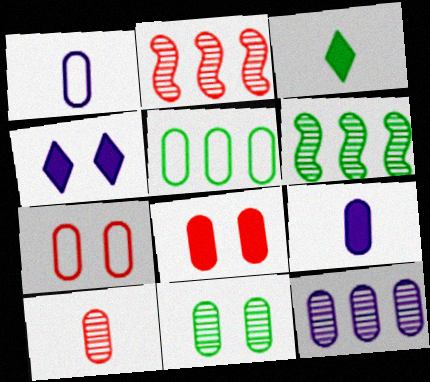[[1, 5, 7], 
[10, 11, 12]]